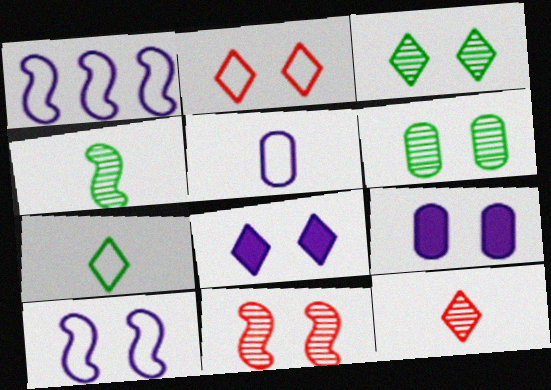[[2, 3, 8]]